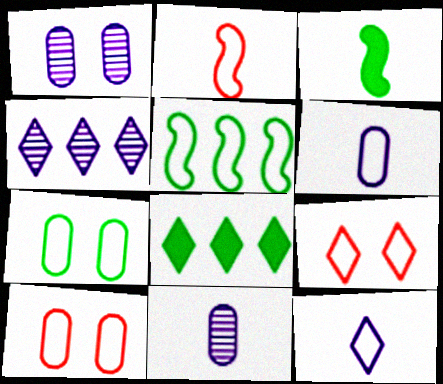[[1, 2, 8], 
[3, 4, 10], 
[5, 6, 9], 
[5, 10, 12]]